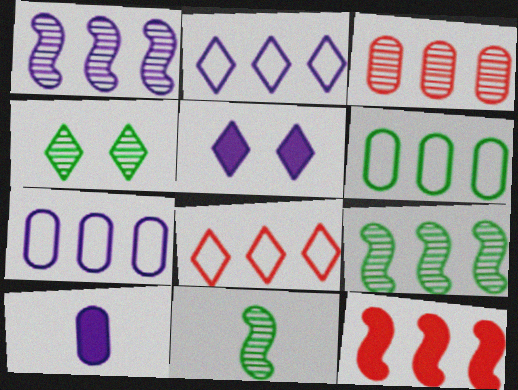[[3, 8, 12]]